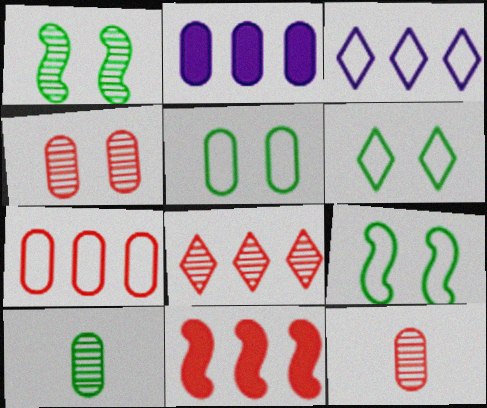[[2, 5, 12], 
[5, 6, 9], 
[7, 8, 11]]